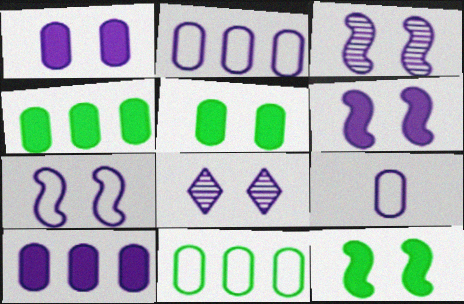[[1, 7, 8], 
[3, 6, 7]]